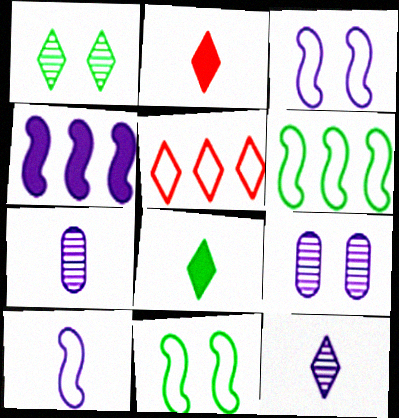[[2, 6, 9]]